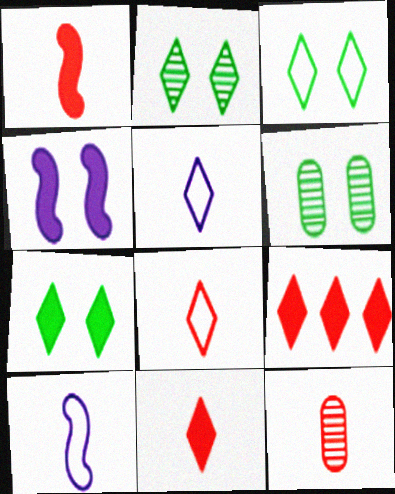[[1, 8, 12], 
[2, 3, 7], 
[2, 5, 9], 
[6, 9, 10]]